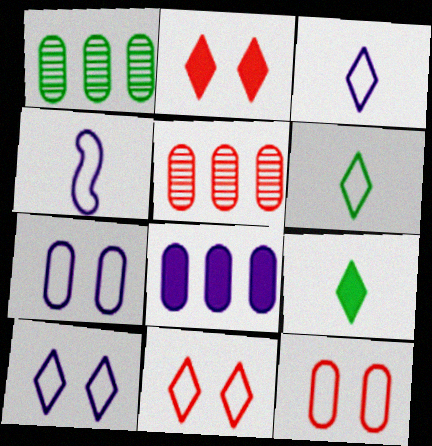[[1, 2, 4]]